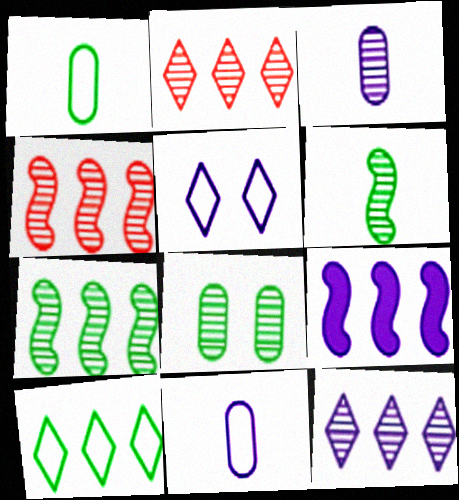[[3, 5, 9]]